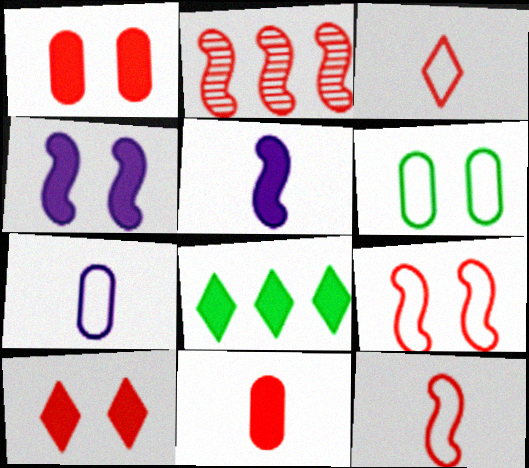[[1, 2, 3], 
[1, 5, 8], 
[4, 8, 11]]